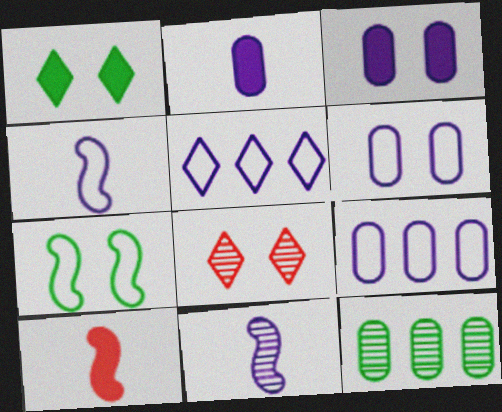[[3, 5, 11], 
[3, 7, 8], 
[4, 5, 6], 
[8, 11, 12]]